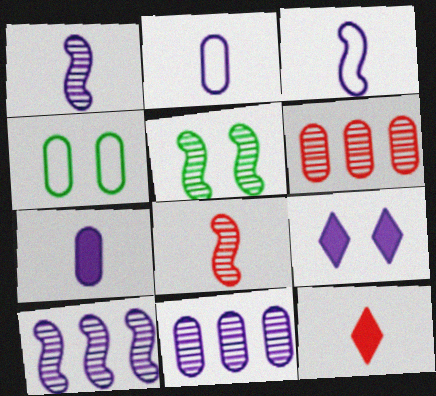[[2, 9, 10], 
[3, 9, 11], 
[4, 6, 7], 
[4, 10, 12], 
[5, 8, 10]]